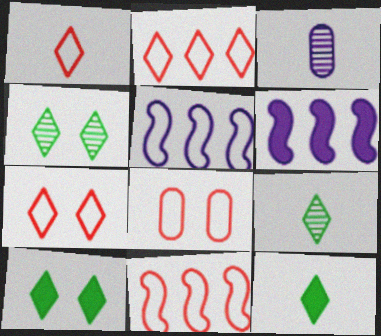[[1, 2, 7], 
[1, 8, 11], 
[3, 10, 11], 
[6, 8, 9]]